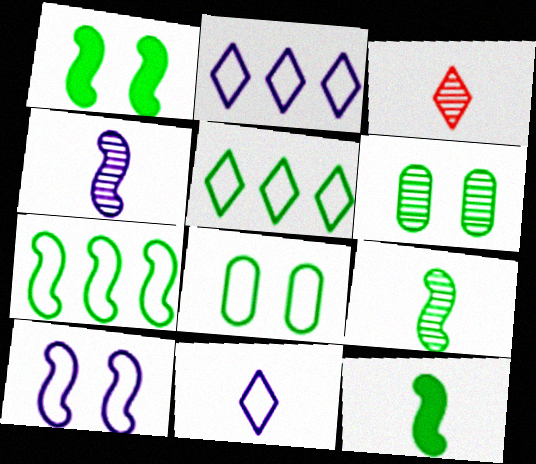[[1, 7, 9], 
[5, 6, 12]]